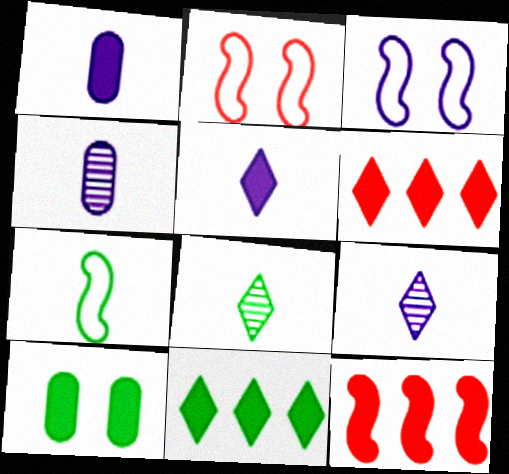[[2, 4, 11], 
[5, 10, 12]]